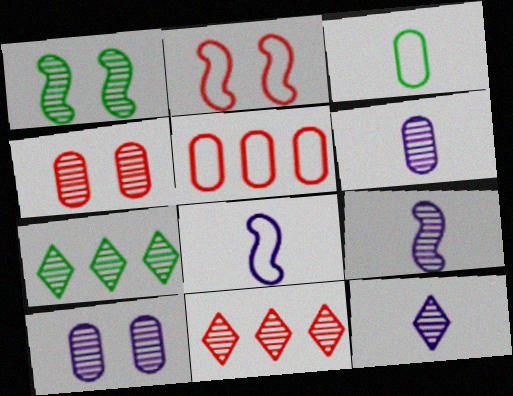[[1, 6, 11], 
[4, 7, 9], 
[6, 9, 12]]